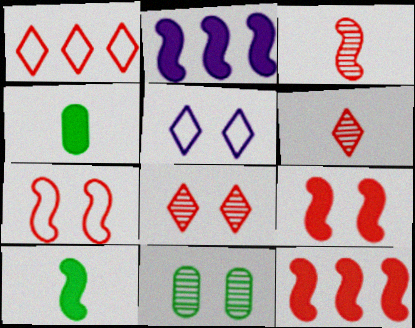[[2, 9, 10], 
[3, 7, 12], 
[5, 9, 11]]